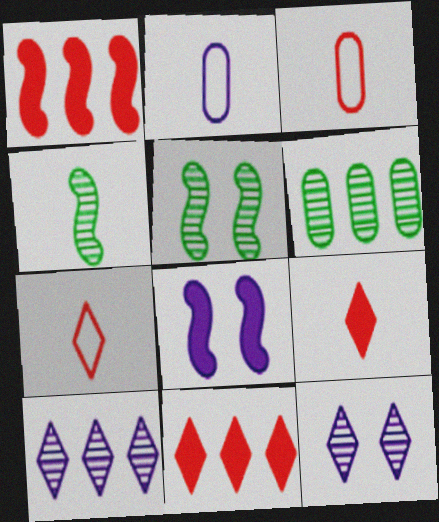[[2, 4, 9], 
[2, 5, 11], 
[2, 8, 10], 
[6, 7, 8]]